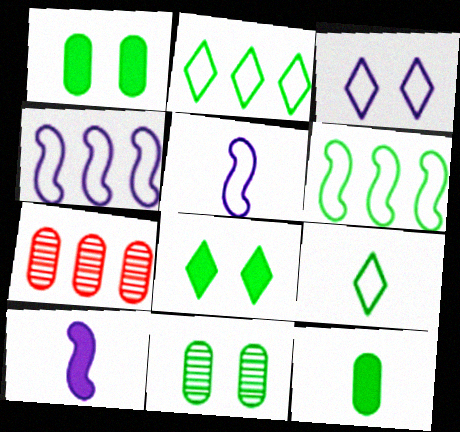[[5, 7, 8]]